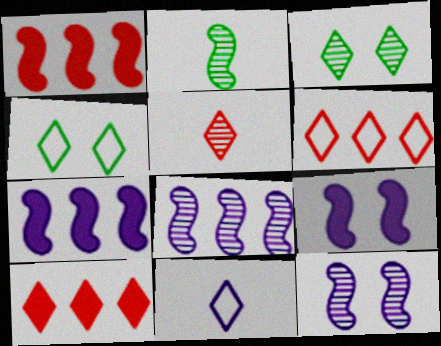[[3, 10, 11], 
[4, 6, 11]]